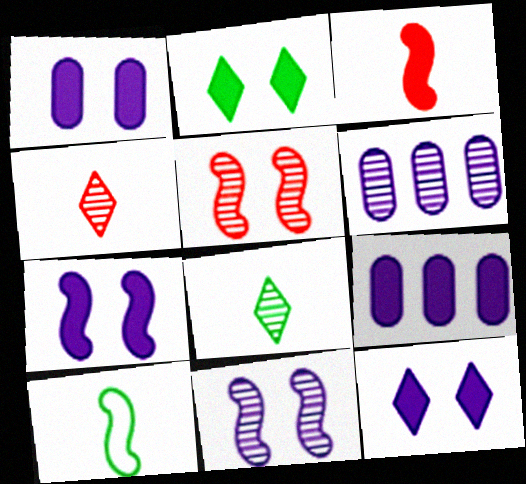[[1, 7, 12], 
[2, 3, 9], 
[5, 6, 8]]